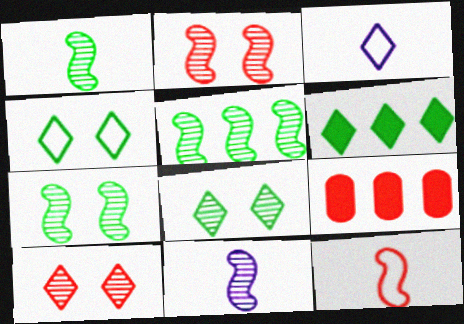[[1, 5, 7], 
[2, 5, 11], 
[3, 6, 10], 
[3, 7, 9], 
[4, 9, 11], 
[9, 10, 12]]